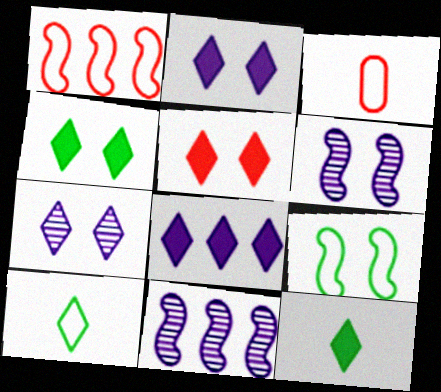[[2, 4, 5], 
[3, 4, 11], 
[5, 8, 12]]